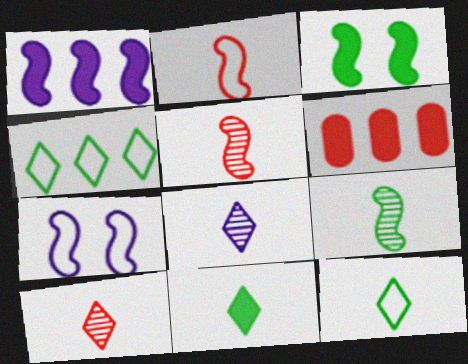[]